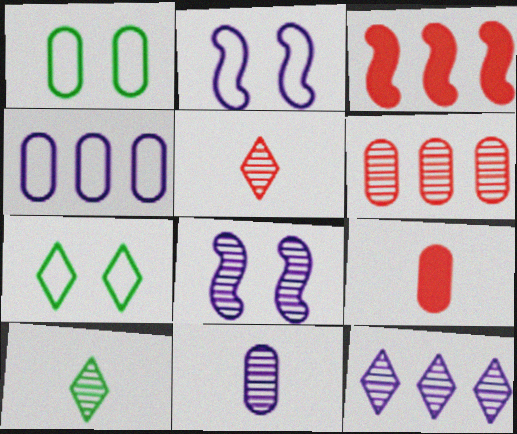[[3, 7, 11], 
[6, 8, 10], 
[8, 11, 12]]